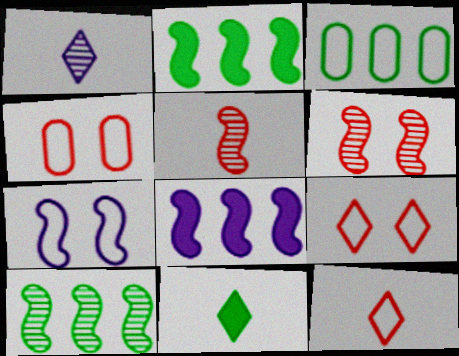[[1, 2, 4], 
[1, 11, 12], 
[2, 5, 7], 
[3, 7, 12]]